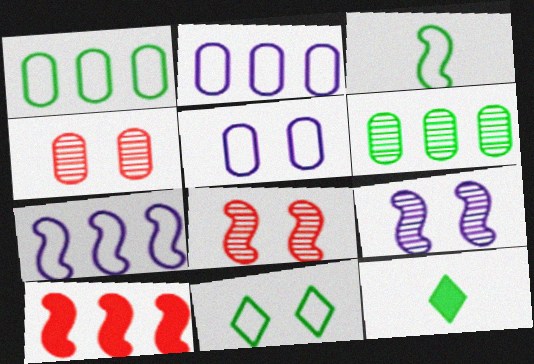[[1, 3, 11], 
[2, 8, 12], 
[3, 9, 10], 
[4, 7, 12]]